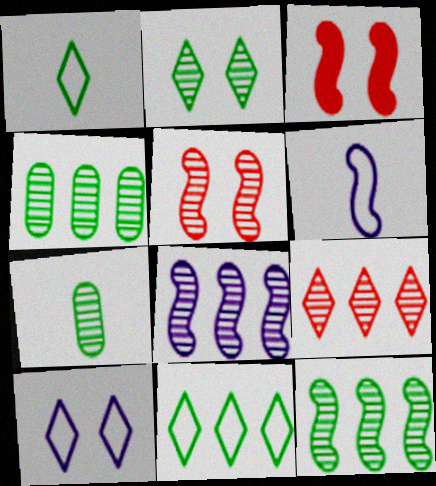[[2, 7, 12], 
[3, 6, 12], 
[4, 8, 9]]